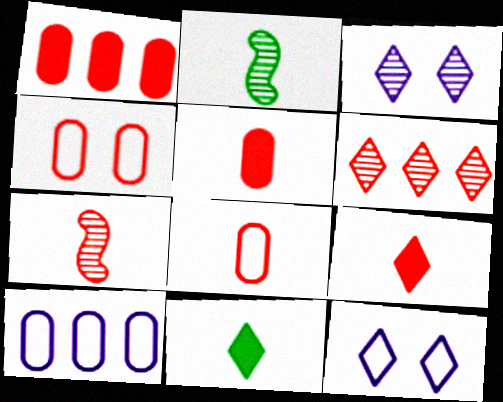[[1, 2, 12], 
[6, 11, 12], 
[7, 8, 9]]